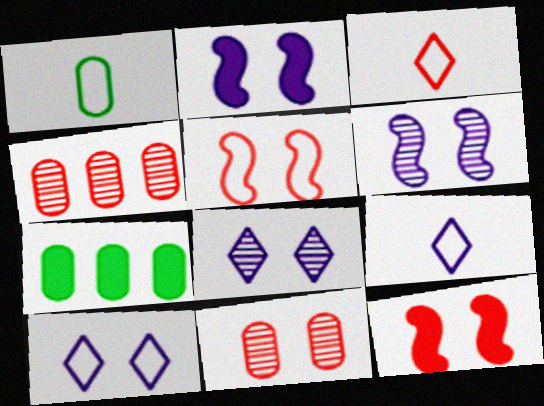[[3, 4, 12], 
[3, 6, 7]]